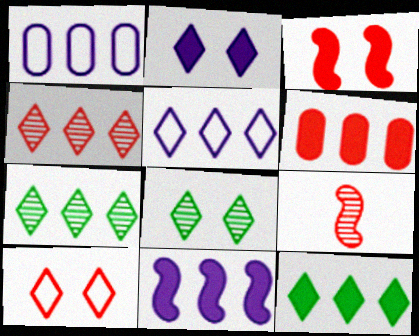[[2, 8, 10], 
[4, 5, 12], 
[6, 9, 10], 
[6, 11, 12]]